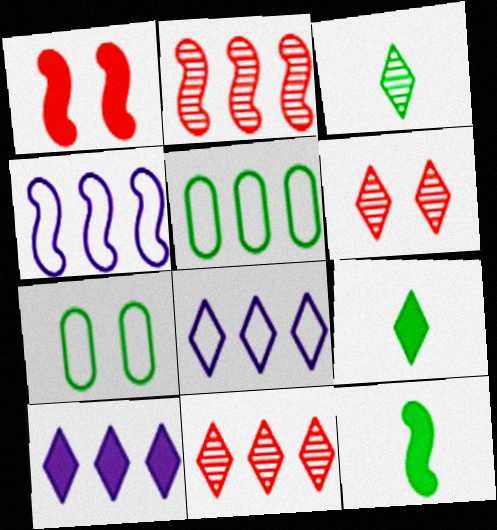[[2, 5, 10], 
[6, 8, 9]]